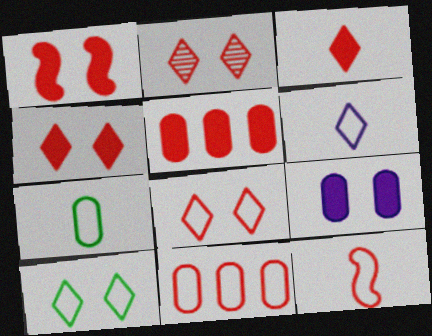[[1, 3, 5], 
[2, 4, 8], 
[2, 5, 12], 
[6, 7, 12], 
[8, 11, 12]]